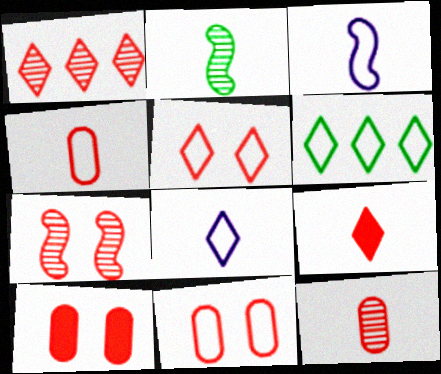[[1, 5, 9], 
[1, 7, 12], 
[3, 6, 11], 
[5, 6, 8], 
[5, 7, 10]]